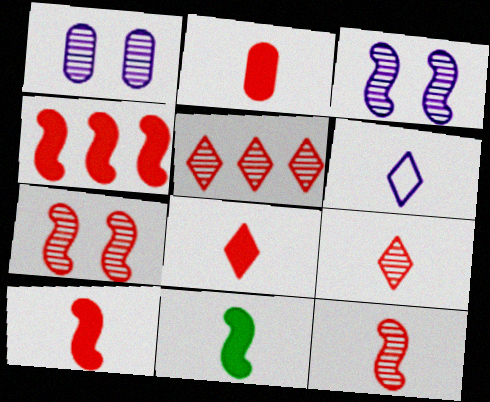[[2, 8, 10]]